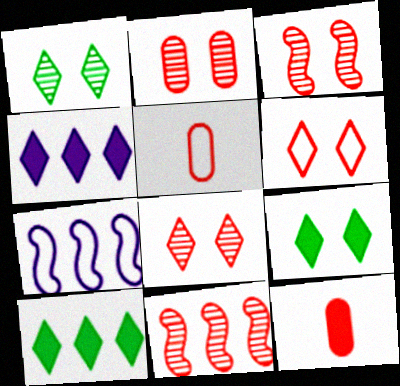[[1, 7, 12], 
[2, 3, 8], 
[6, 11, 12]]